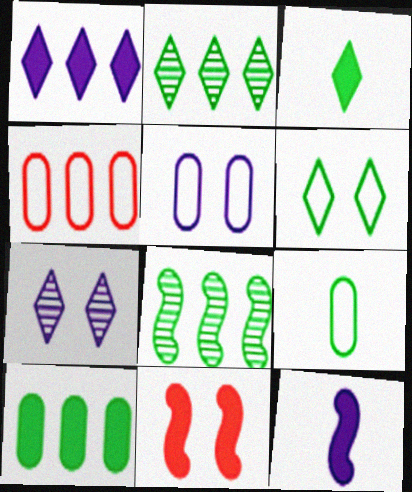[[1, 4, 8], 
[2, 3, 6], 
[4, 5, 9]]